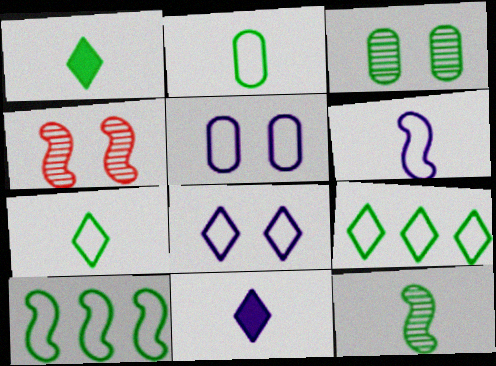[[1, 2, 12], 
[1, 3, 10]]